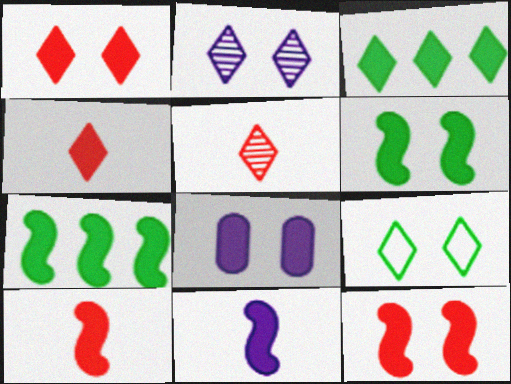[[1, 2, 9], 
[1, 6, 8], 
[3, 8, 10], 
[4, 7, 8], 
[7, 11, 12]]